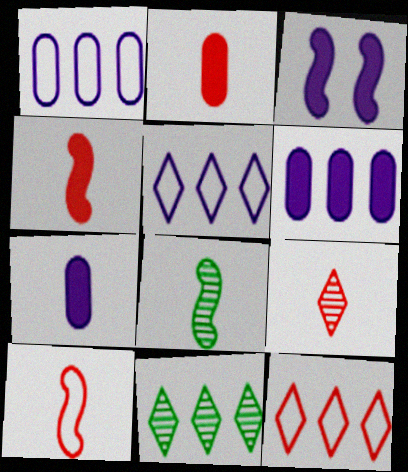[[2, 9, 10]]